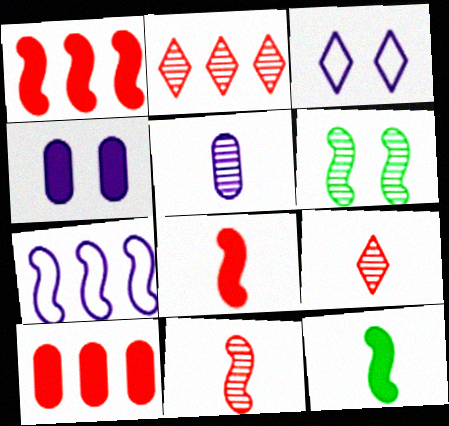[[2, 5, 6], 
[6, 7, 8]]